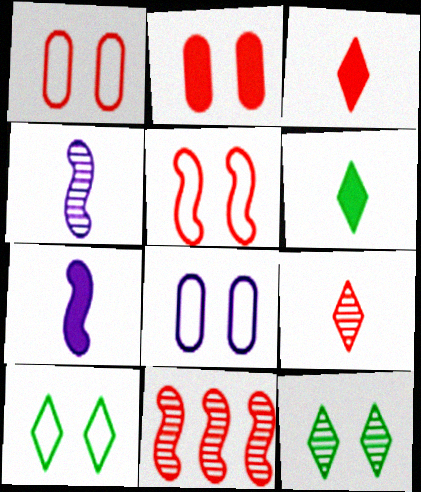[[1, 3, 11], 
[5, 8, 10], 
[6, 8, 11]]